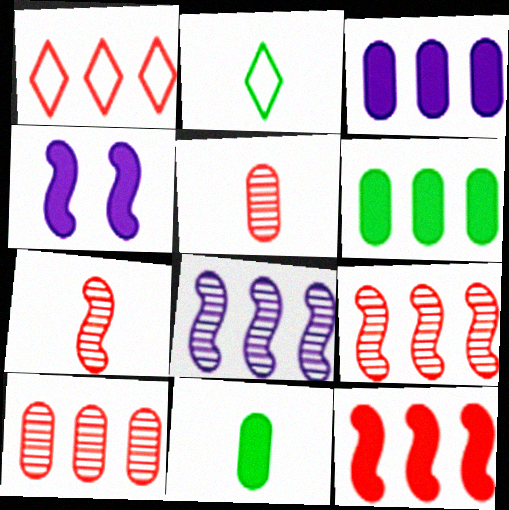[[1, 6, 8], 
[1, 10, 12], 
[2, 4, 10]]